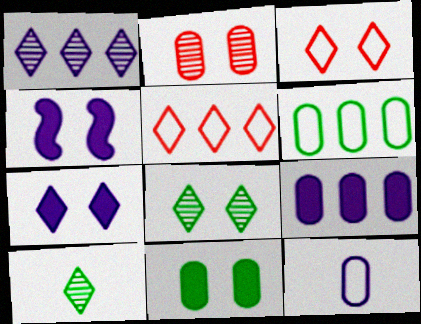[[1, 4, 12], 
[3, 7, 8], 
[5, 7, 10]]